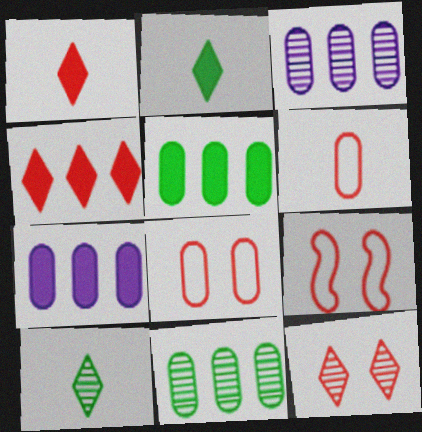[[2, 3, 9], 
[7, 9, 10]]